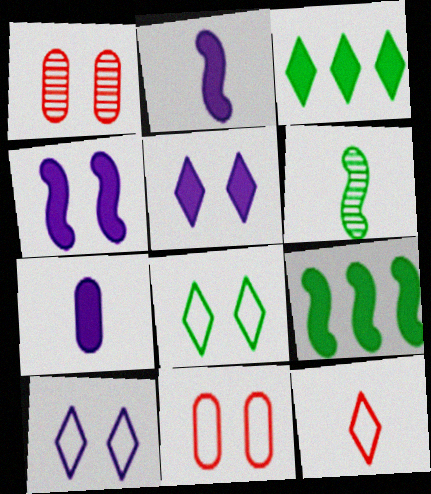[[1, 4, 8], 
[6, 7, 12]]